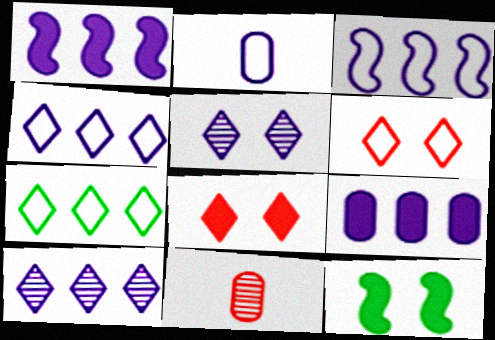[[1, 2, 5], 
[3, 9, 10], 
[4, 11, 12]]